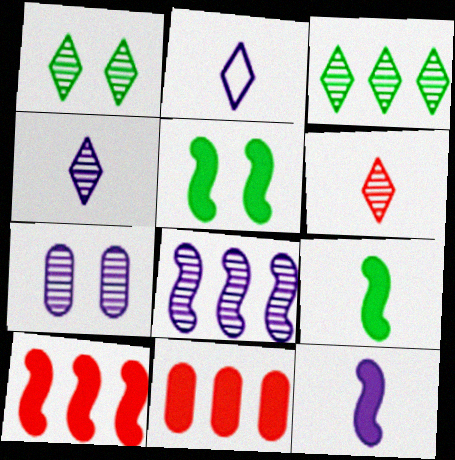[[4, 7, 8], 
[5, 10, 12]]